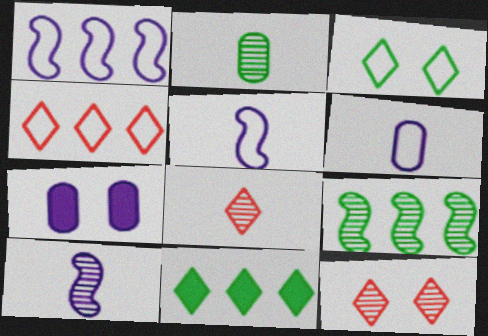[[2, 8, 10]]